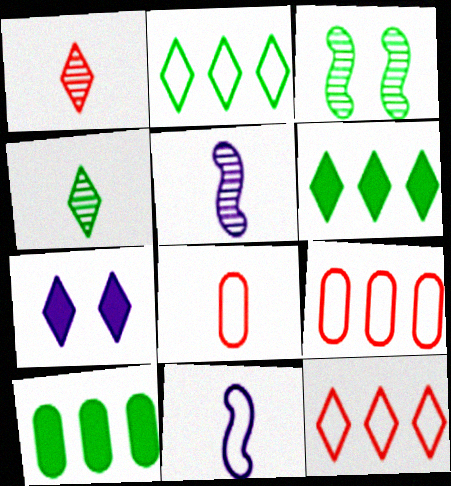[[1, 2, 7], 
[4, 7, 12]]